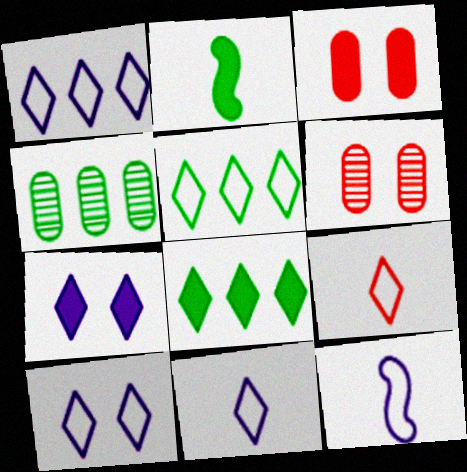[[1, 2, 6], 
[1, 10, 11], 
[5, 9, 10], 
[6, 8, 12]]